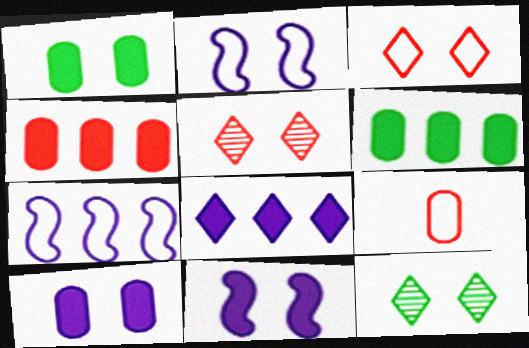[[1, 2, 5]]